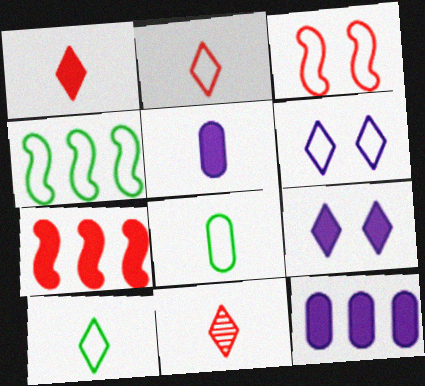[[1, 2, 11]]